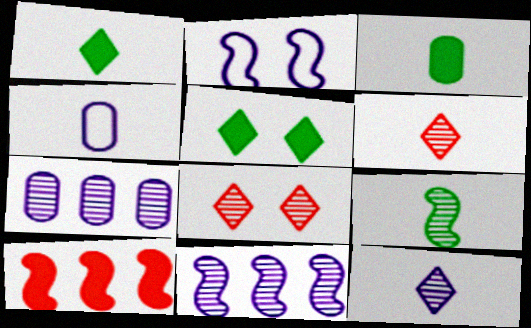[[2, 9, 10], 
[7, 8, 9]]